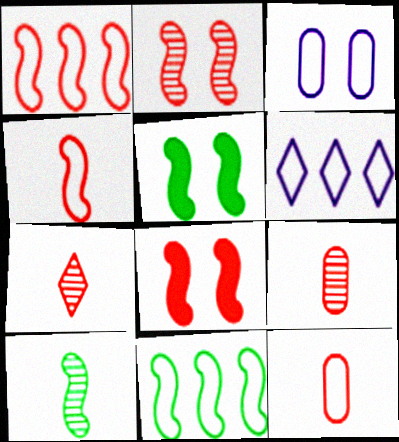[[5, 6, 9], 
[5, 10, 11]]